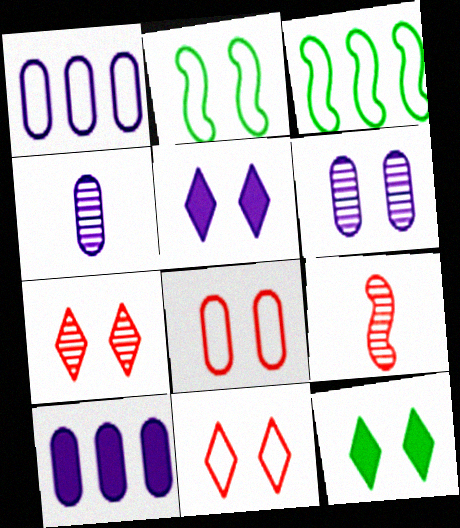[[1, 9, 12]]